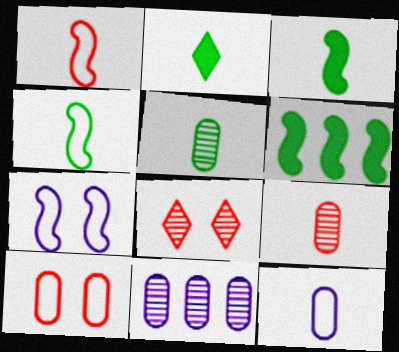[[2, 4, 5], 
[6, 8, 12]]